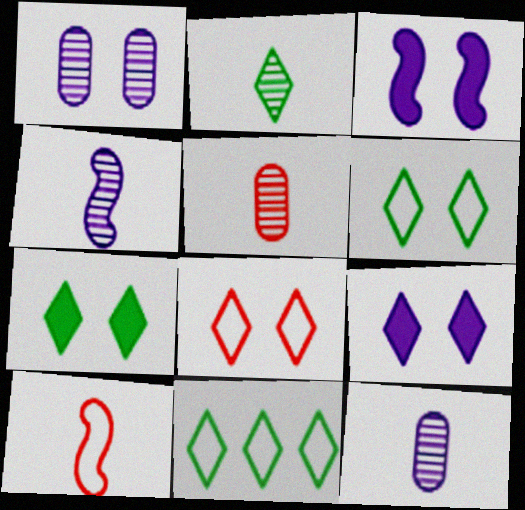[[2, 4, 5], 
[2, 7, 11], 
[3, 5, 11]]